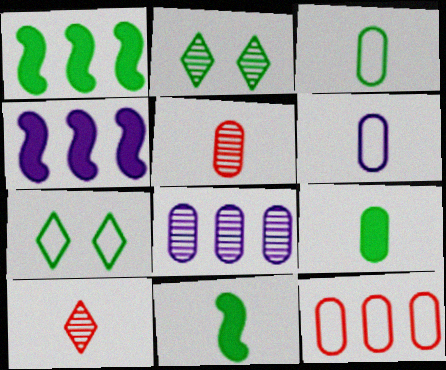[[1, 2, 3], 
[4, 5, 7], 
[5, 6, 9], 
[6, 10, 11]]